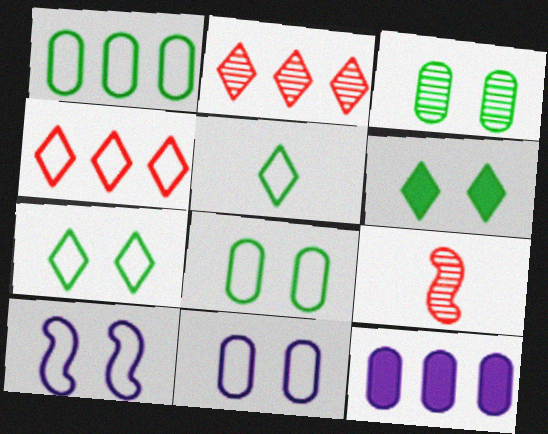[[7, 9, 12]]